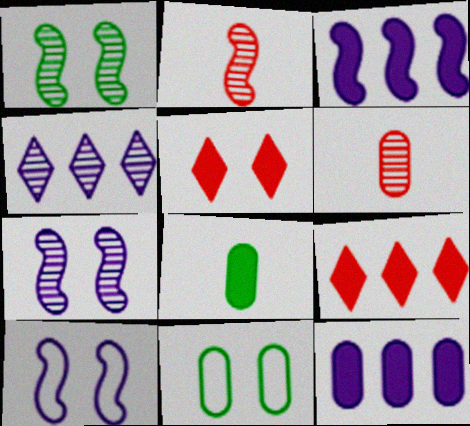[[1, 4, 6], 
[3, 5, 8], 
[5, 7, 11], 
[6, 11, 12]]